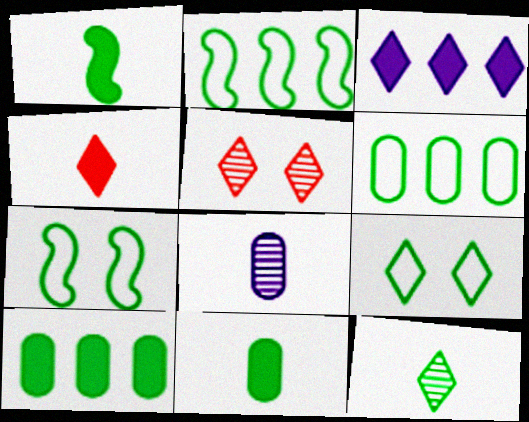[[7, 10, 12]]